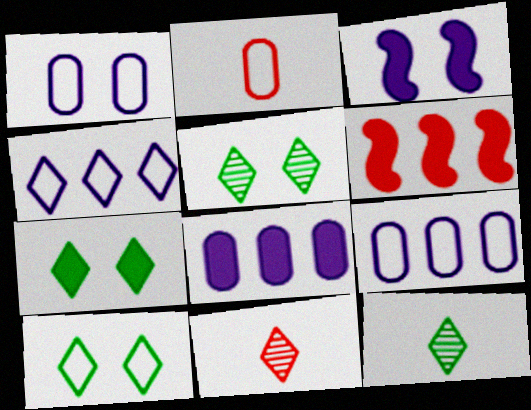[[1, 6, 12], 
[4, 7, 11], 
[5, 7, 10]]